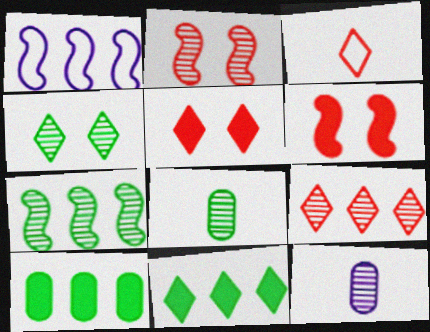[[1, 5, 8], 
[1, 9, 10], 
[3, 5, 9], 
[4, 7, 8]]